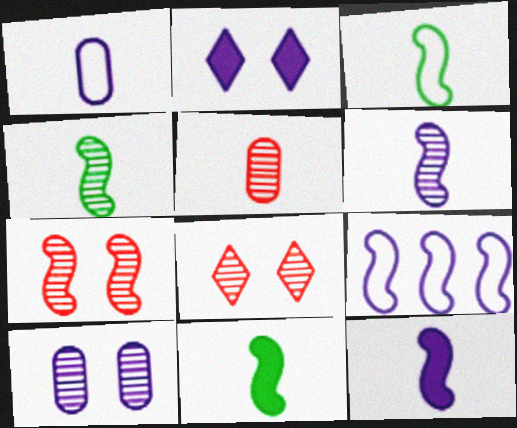[[3, 4, 11], 
[7, 9, 11]]